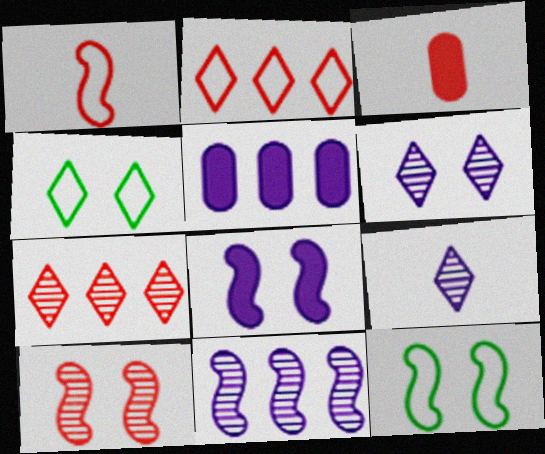[[2, 3, 10], 
[3, 4, 11], 
[8, 10, 12]]